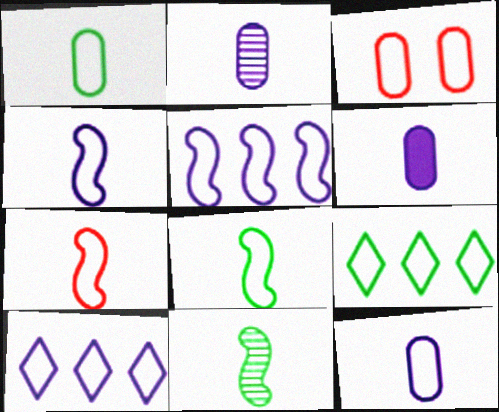[[2, 6, 12], 
[3, 4, 9], 
[3, 8, 10], 
[4, 7, 8]]